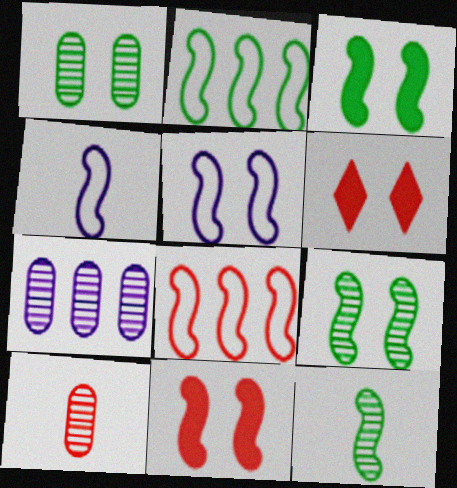[[1, 5, 6], 
[1, 7, 10], 
[2, 3, 12], 
[5, 9, 11], 
[6, 8, 10]]